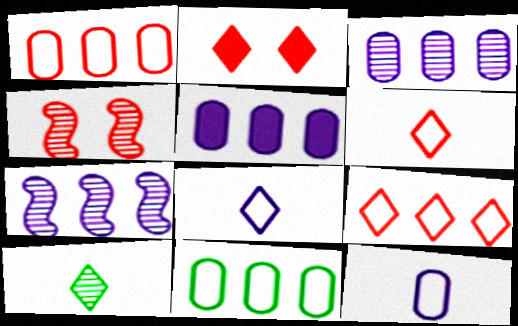[[3, 4, 10]]